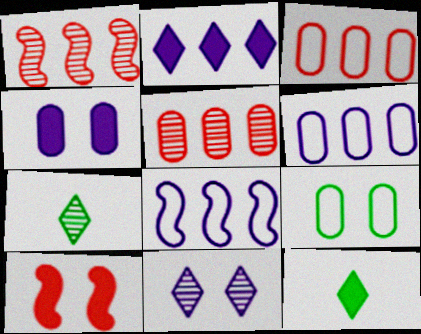[[6, 7, 10], 
[9, 10, 11]]